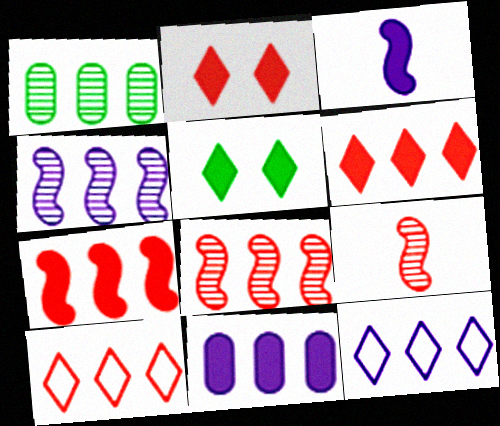[[1, 7, 12], 
[4, 11, 12]]